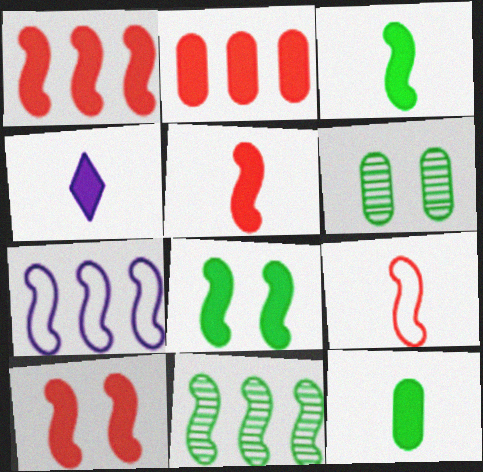[[1, 5, 10], 
[1, 7, 11], 
[2, 4, 8], 
[4, 5, 12]]